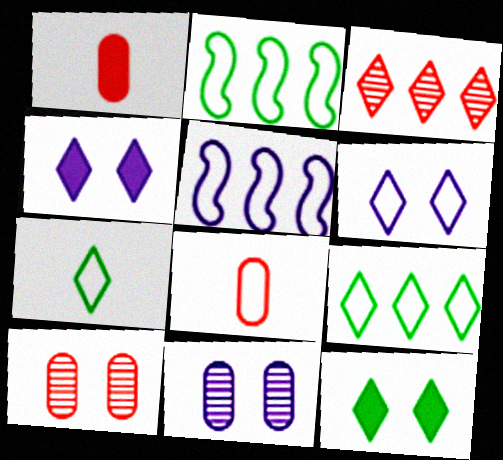[[2, 6, 8], 
[3, 4, 7]]